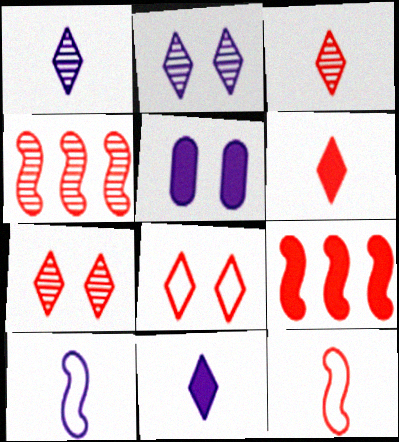[]